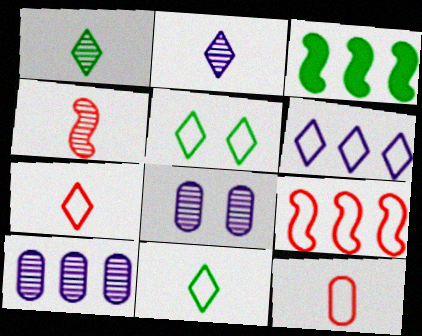[[3, 7, 8], 
[5, 6, 7]]